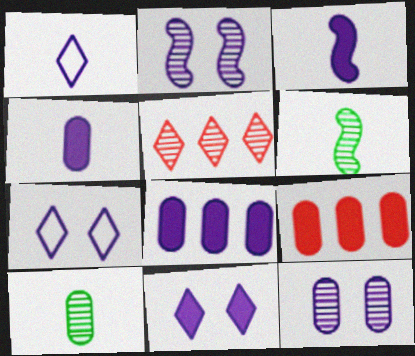[[1, 2, 8], 
[2, 5, 10], 
[3, 8, 11], 
[5, 6, 12], 
[6, 7, 9]]